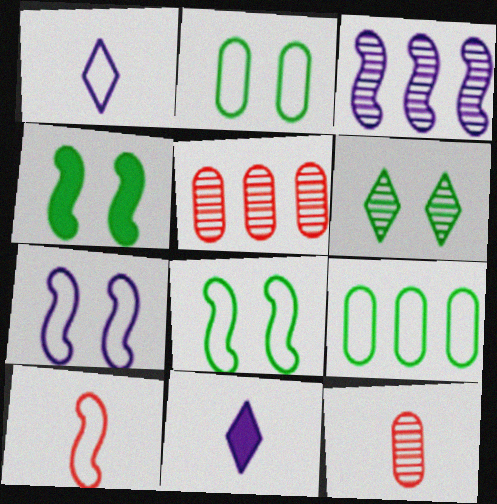[[1, 4, 5], 
[2, 4, 6], 
[3, 4, 10], 
[3, 6, 12], 
[5, 8, 11]]